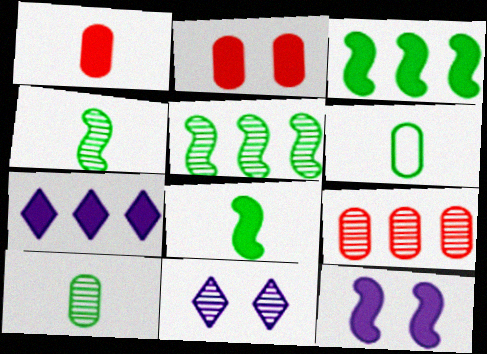[[2, 7, 8], 
[4, 9, 11]]